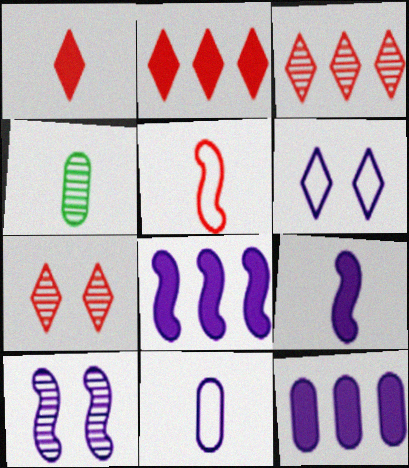[[3, 4, 10]]